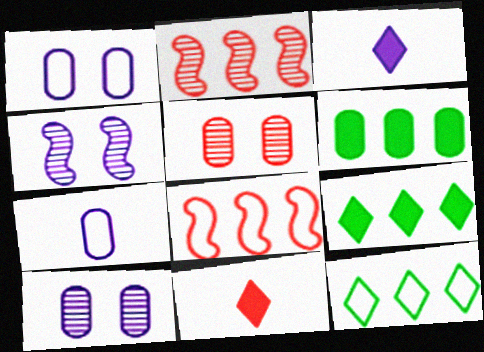[[5, 6, 7], 
[5, 8, 11]]